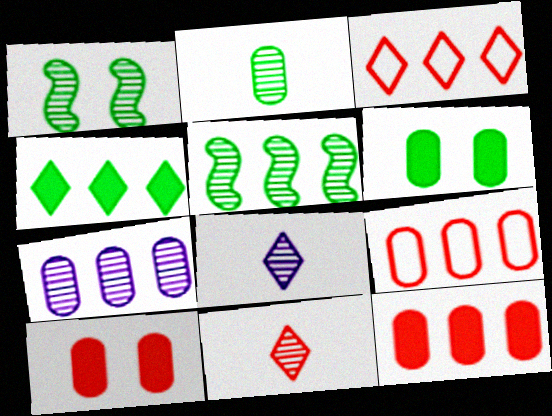[[1, 7, 11]]